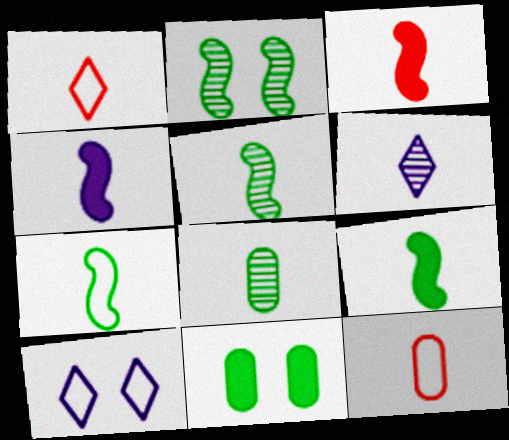[[1, 4, 8], 
[3, 4, 9], 
[5, 7, 9], 
[6, 9, 12]]